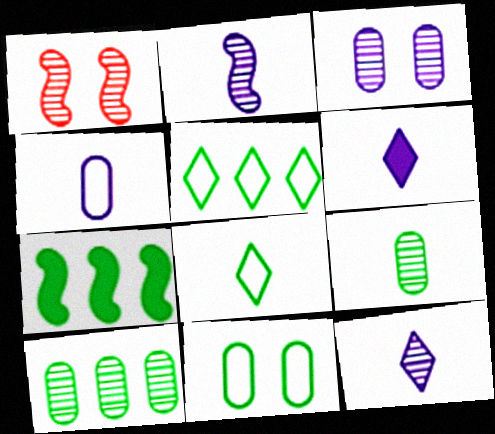[[1, 10, 12], 
[2, 4, 6], 
[5, 7, 10]]